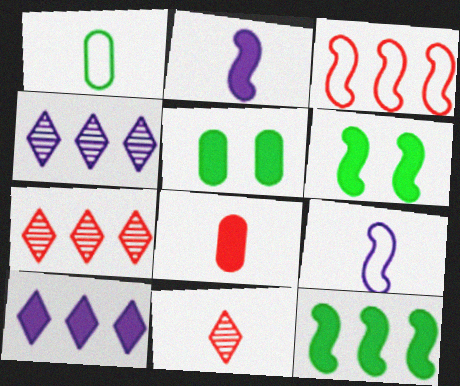[[1, 2, 11], 
[5, 7, 9], 
[6, 8, 10]]